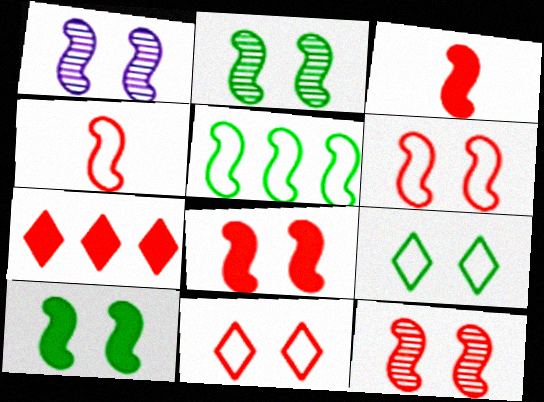[[1, 2, 12], 
[1, 3, 5], 
[1, 6, 10], 
[6, 8, 12]]